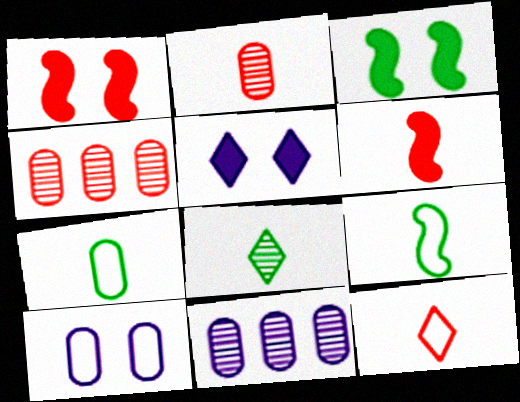[[1, 4, 12], 
[2, 6, 12], 
[3, 11, 12], 
[4, 5, 9]]